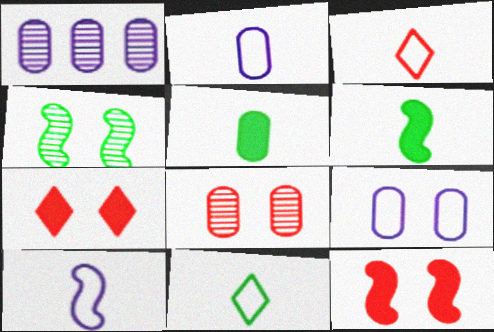[[1, 11, 12], 
[4, 7, 9]]